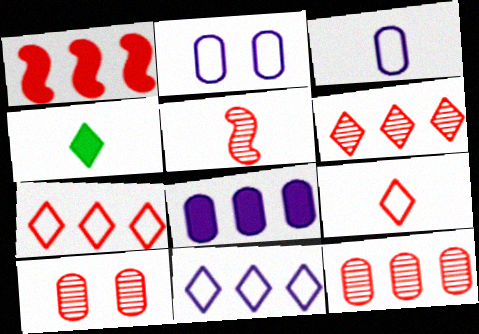[[1, 7, 12], 
[1, 9, 10], 
[3, 4, 5], 
[5, 6, 10]]